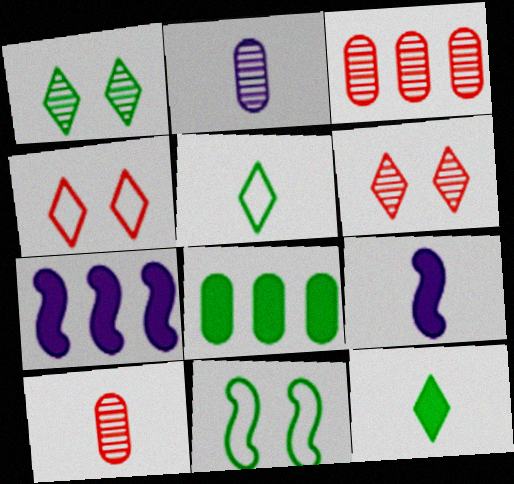[[5, 9, 10]]